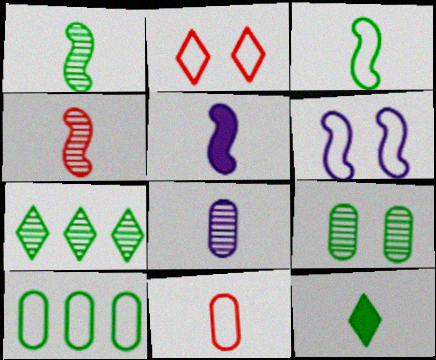[[1, 7, 9], 
[3, 4, 5]]